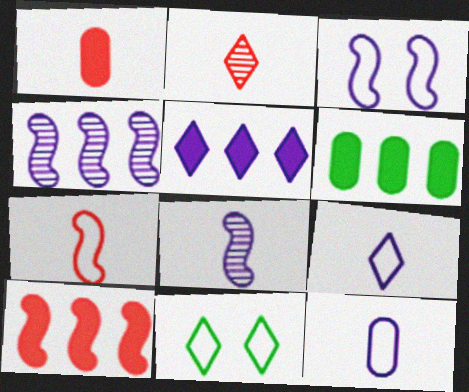[[1, 2, 7], 
[1, 4, 11], 
[2, 3, 6], 
[2, 5, 11], 
[5, 6, 10]]